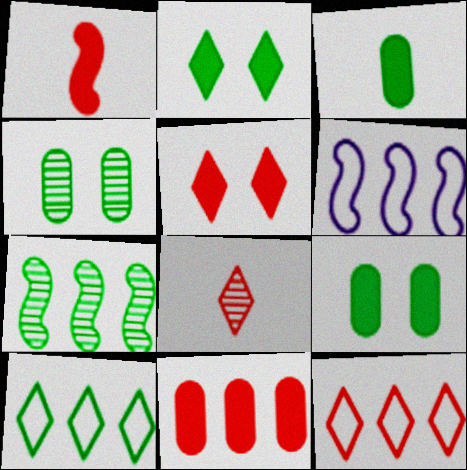[[1, 5, 11], 
[5, 8, 12], 
[6, 8, 9]]